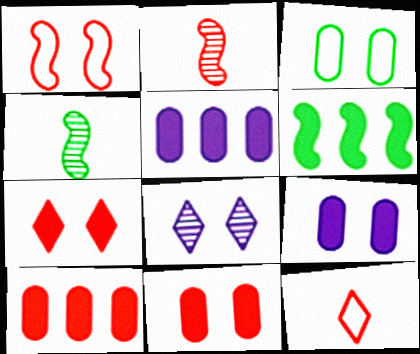[]